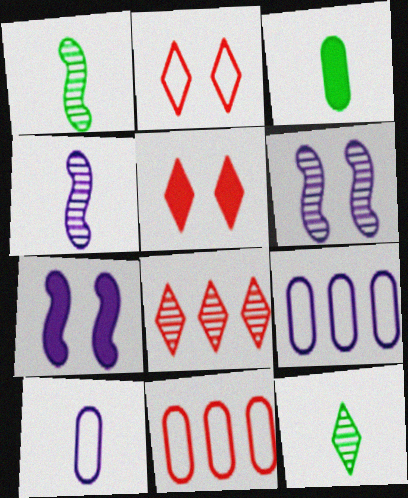[[1, 5, 9], 
[7, 11, 12]]